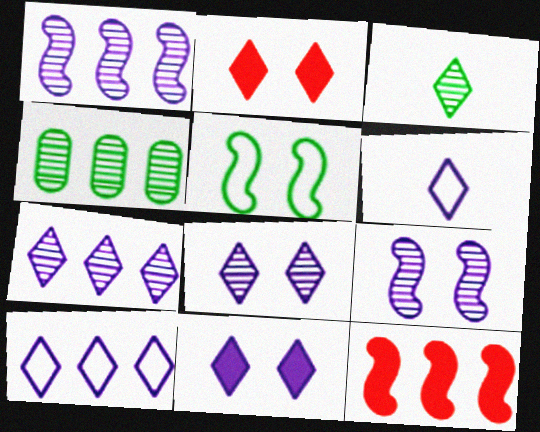[[2, 3, 10], 
[4, 10, 12], 
[6, 7, 11]]